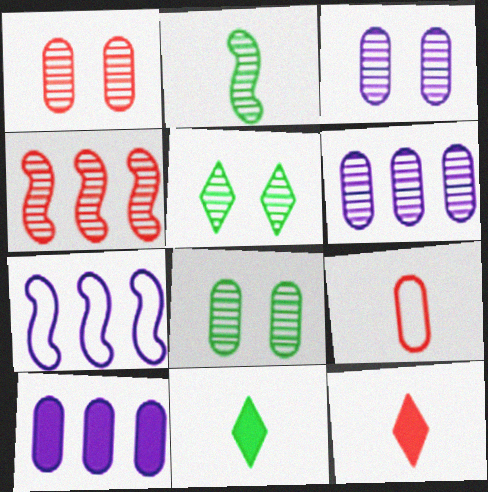[[1, 3, 8], 
[1, 7, 11], 
[7, 8, 12], 
[8, 9, 10]]